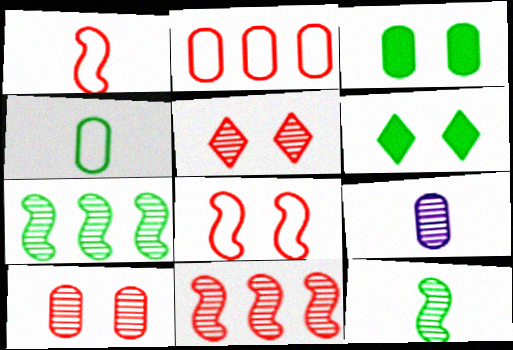[[2, 3, 9], 
[4, 6, 7], 
[5, 7, 9]]